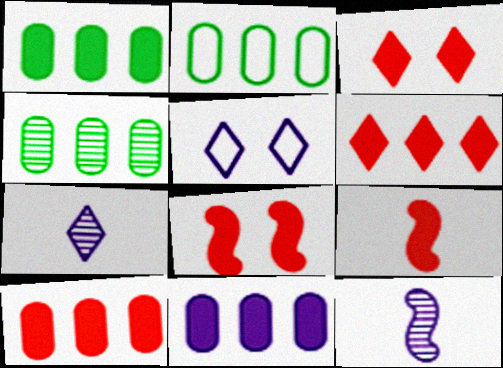[[1, 2, 4], 
[1, 10, 11], 
[2, 3, 12], 
[2, 7, 8], 
[3, 9, 10], 
[4, 5, 9], 
[5, 11, 12]]